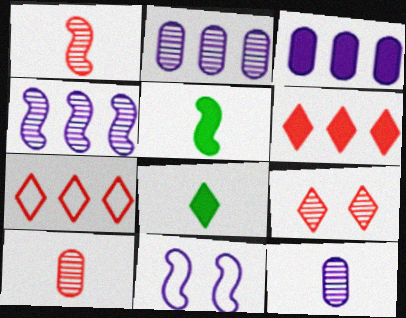[]